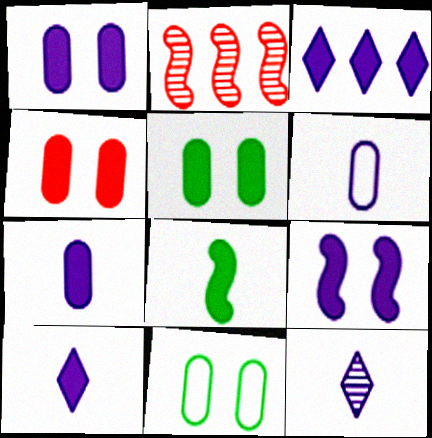[[1, 4, 5], 
[2, 10, 11], 
[3, 4, 8], 
[3, 7, 9]]